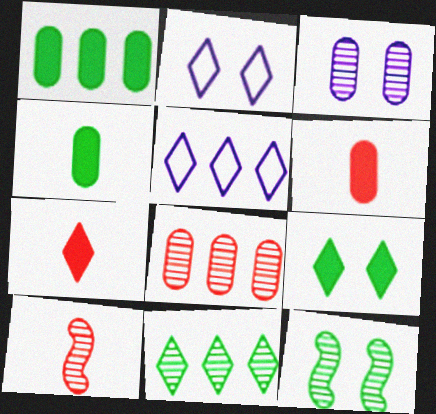[[1, 2, 10], 
[2, 7, 11], 
[3, 10, 11], 
[5, 6, 12]]